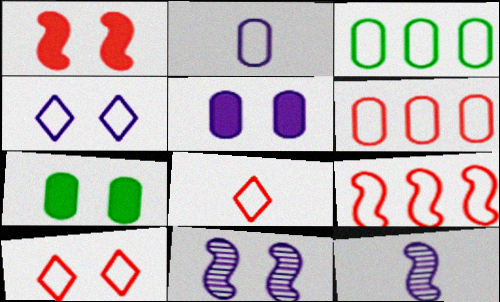[[4, 5, 11], 
[7, 10, 11]]